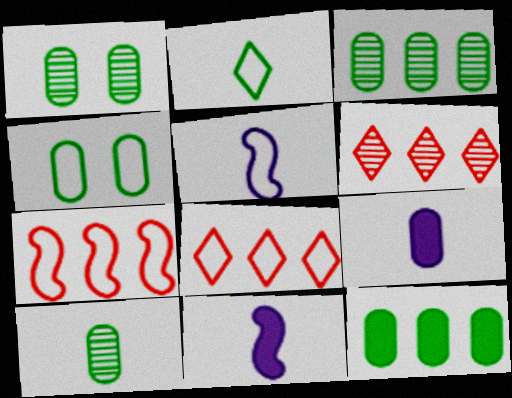[[1, 3, 10], 
[1, 8, 11], 
[4, 5, 8], 
[4, 6, 11], 
[4, 10, 12]]